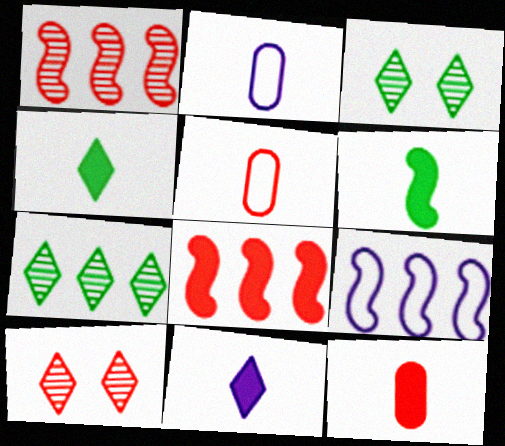[[2, 3, 8], 
[3, 9, 12], 
[5, 8, 10], 
[6, 11, 12]]